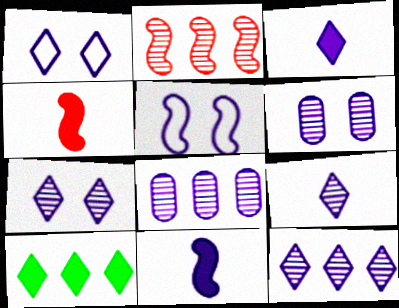[[1, 3, 12], 
[1, 8, 11], 
[3, 5, 8], 
[7, 9, 12]]